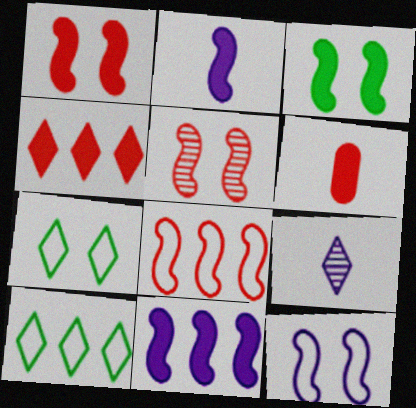[[1, 4, 6], 
[3, 5, 12], 
[4, 7, 9]]